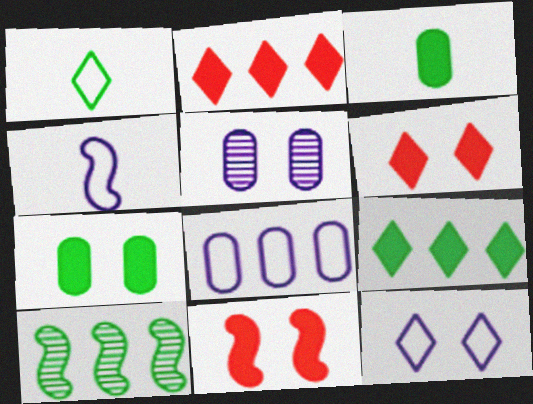[[1, 7, 10], 
[2, 8, 10], 
[4, 8, 12], 
[4, 10, 11]]